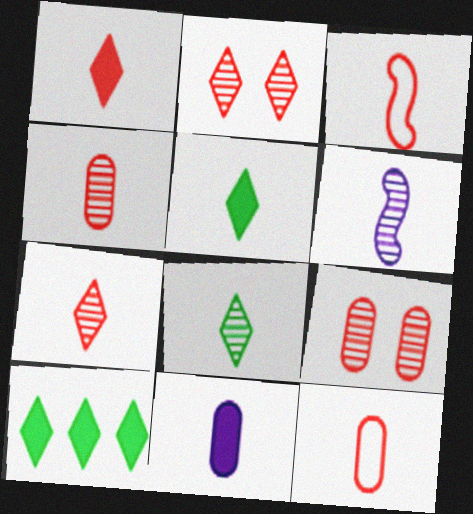[[1, 3, 4], 
[3, 8, 11], 
[4, 6, 8], 
[5, 6, 12]]